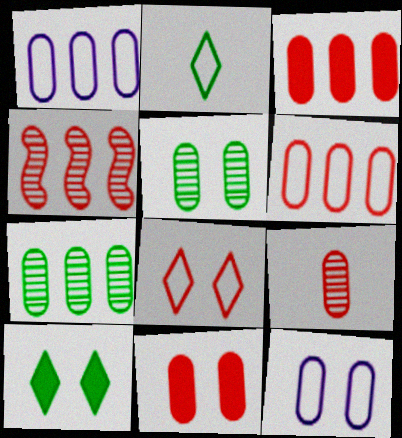[[1, 3, 7], 
[5, 11, 12], 
[6, 9, 11]]